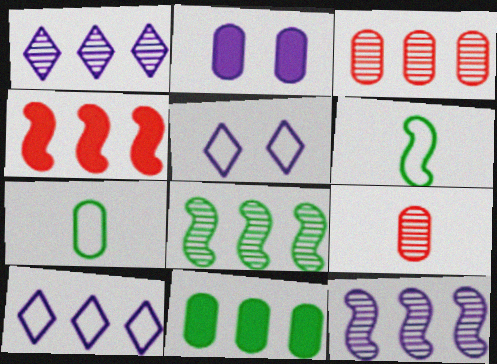[[1, 3, 8], 
[2, 3, 7]]